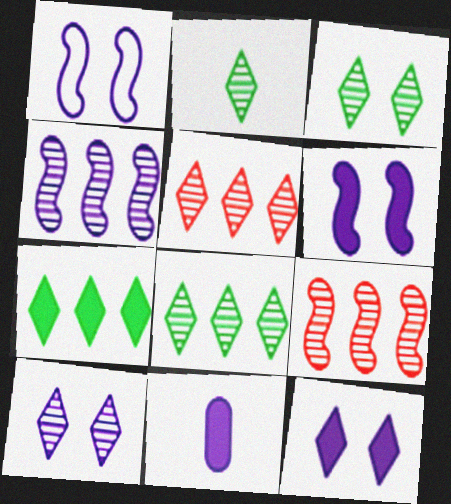[[2, 3, 8], 
[2, 5, 10]]